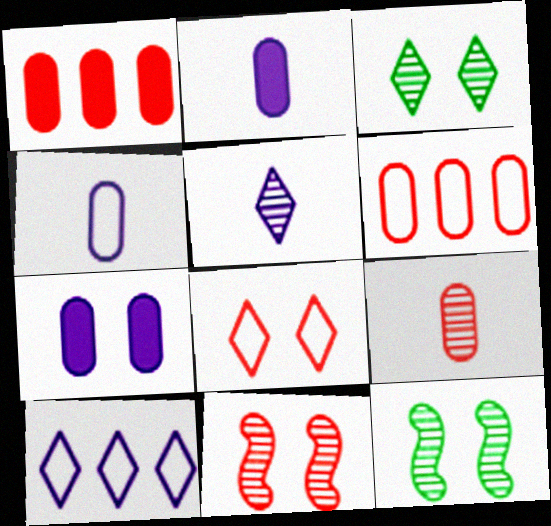[[7, 8, 12]]